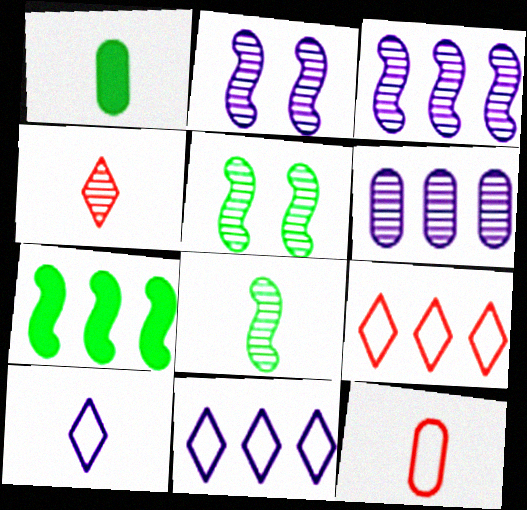[[1, 2, 9], 
[4, 5, 6], 
[6, 7, 9]]